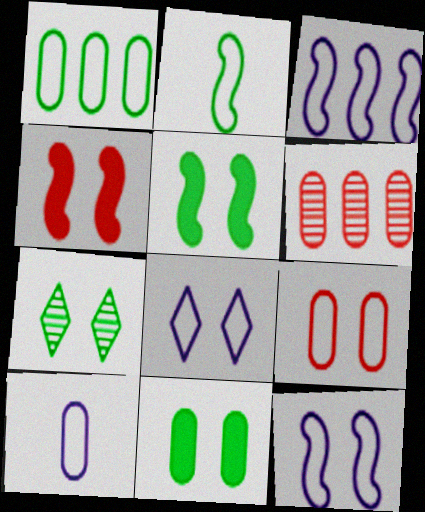[[1, 9, 10], 
[3, 8, 10], 
[6, 10, 11]]